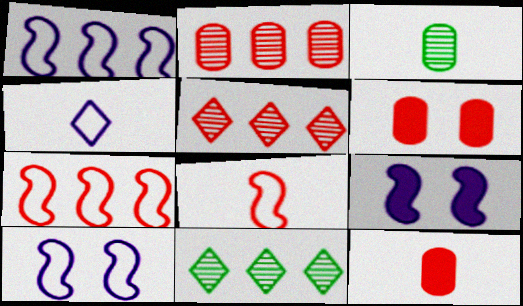[[5, 6, 8], 
[10, 11, 12]]